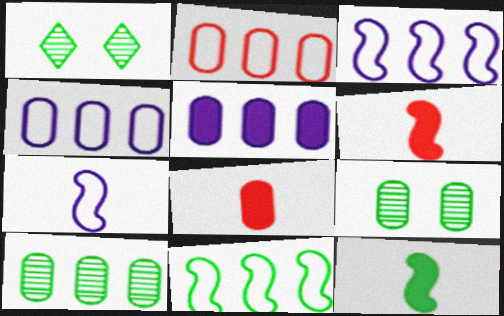[[1, 3, 8], 
[1, 4, 6], 
[2, 5, 10], 
[4, 8, 9]]